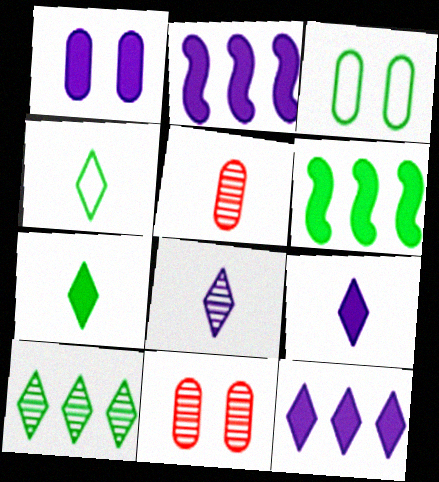[[1, 2, 9], 
[1, 3, 11], 
[2, 4, 11]]